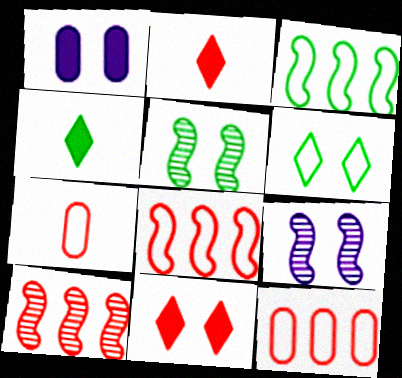[[4, 9, 12], 
[7, 10, 11]]